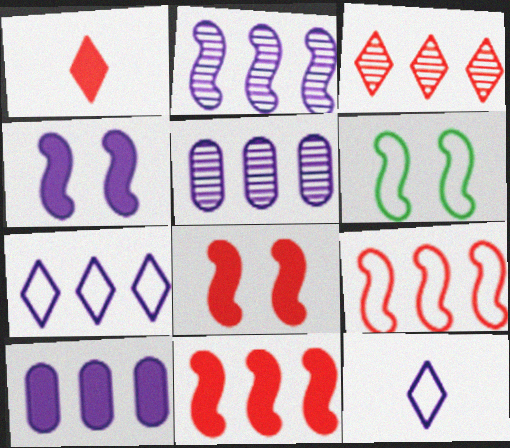[[1, 5, 6], 
[2, 7, 10], 
[4, 5, 12]]